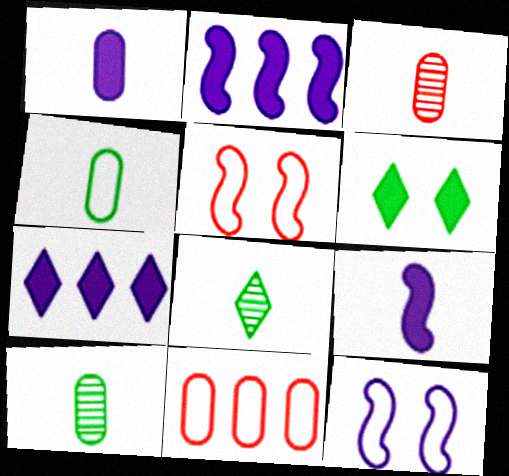[[1, 3, 4], 
[5, 7, 10]]